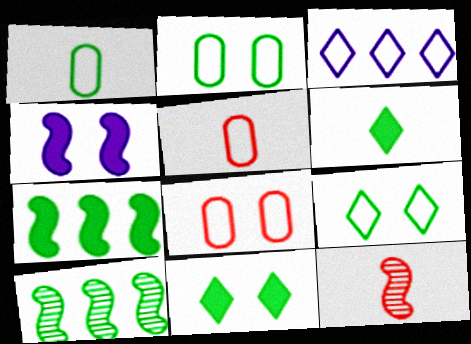[[1, 10, 11], 
[2, 6, 10]]